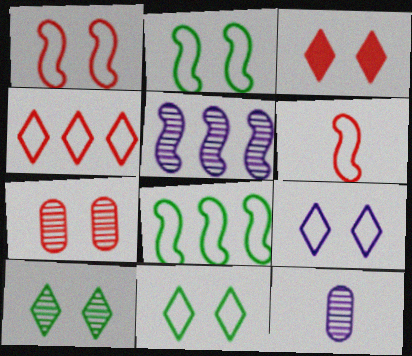[[1, 3, 7], 
[3, 8, 12], 
[3, 9, 10]]